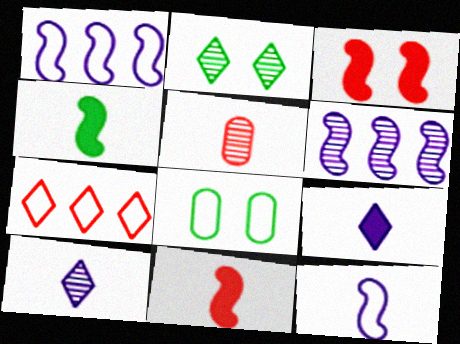[[2, 5, 6], 
[2, 7, 9], 
[3, 5, 7], 
[7, 8, 12]]